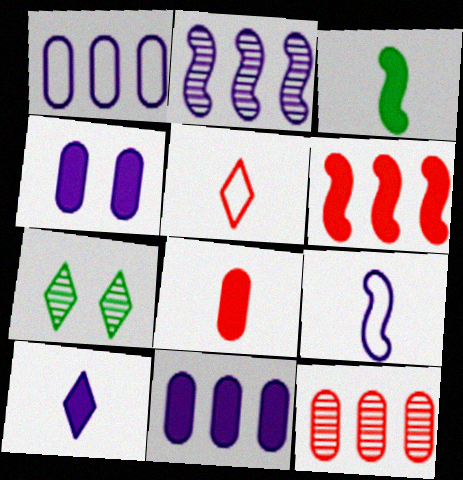[[3, 8, 10]]